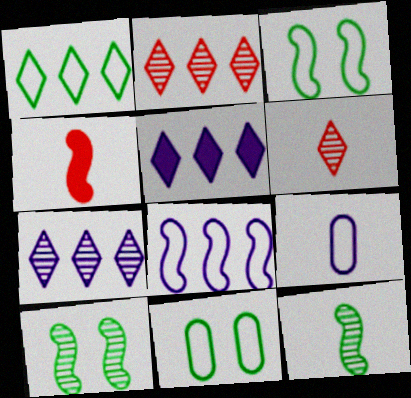[[1, 2, 5], 
[4, 7, 11], 
[4, 8, 10]]